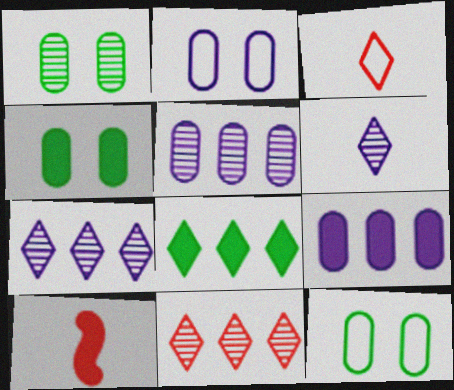[[1, 4, 12], 
[7, 10, 12]]